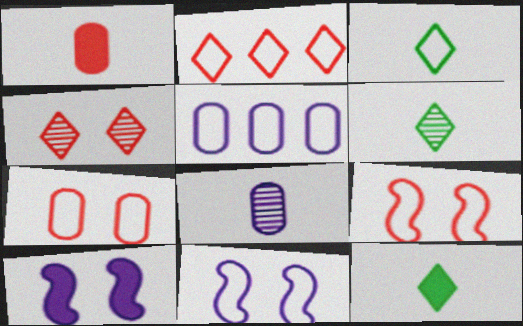[[3, 5, 9], 
[3, 6, 12]]